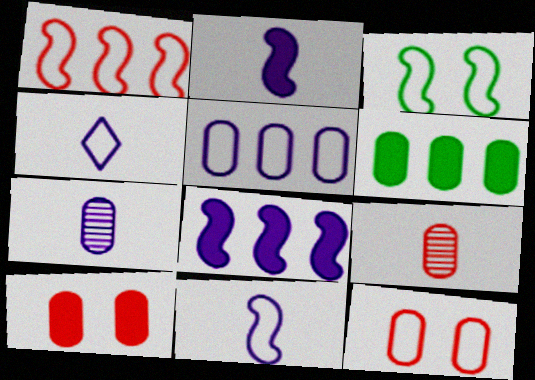[[1, 3, 11], 
[2, 4, 7], 
[6, 7, 12]]